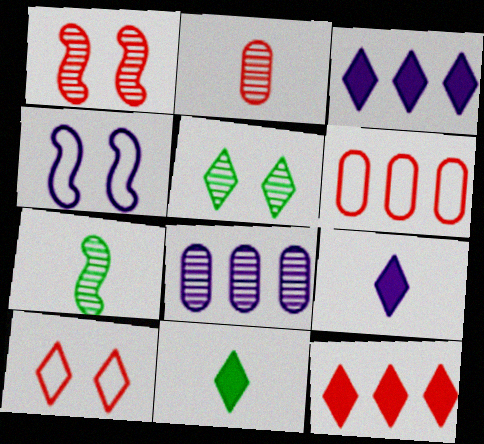[[4, 8, 9]]